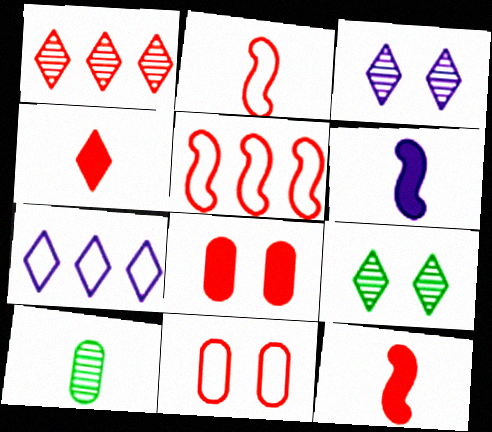[[1, 2, 8], 
[1, 11, 12], 
[4, 7, 9]]